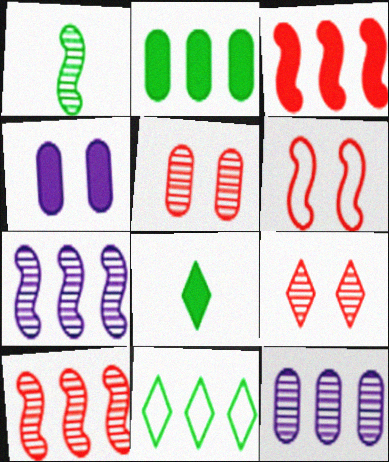[[1, 9, 12], 
[3, 4, 8], 
[3, 11, 12], 
[6, 8, 12]]